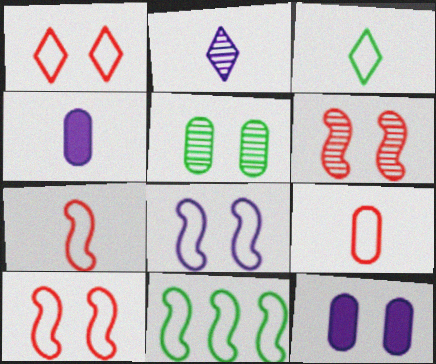[[7, 8, 11]]